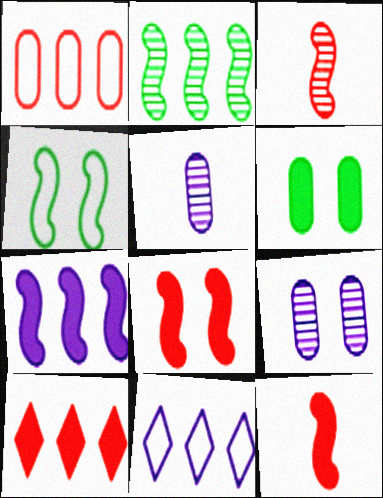[[1, 5, 6], 
[3, 4, 7], 
[3, 6, 11], 
[4, 5, 10]]